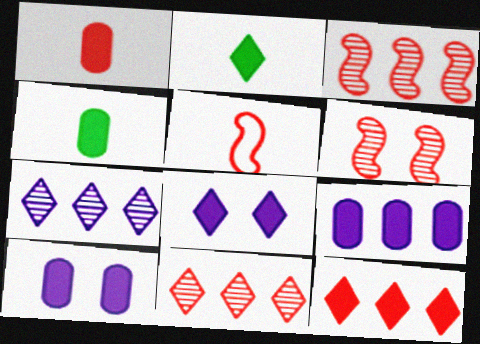[[2, 8, 12]]